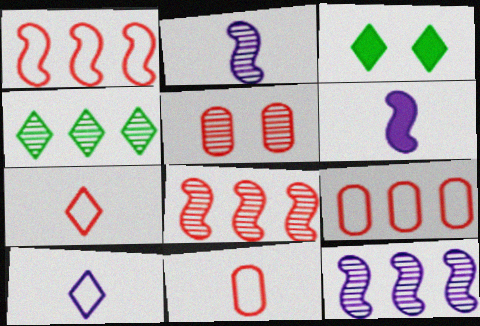[[2, 3, 9], 
[2, 4, 5], 
[3, 11, 12]]